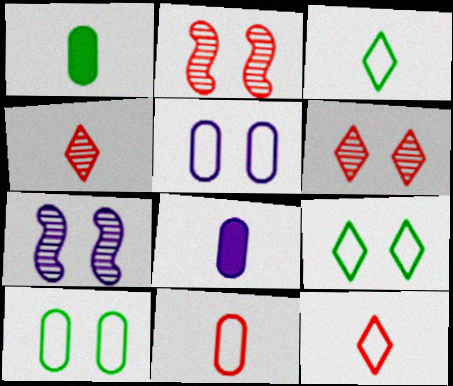[]